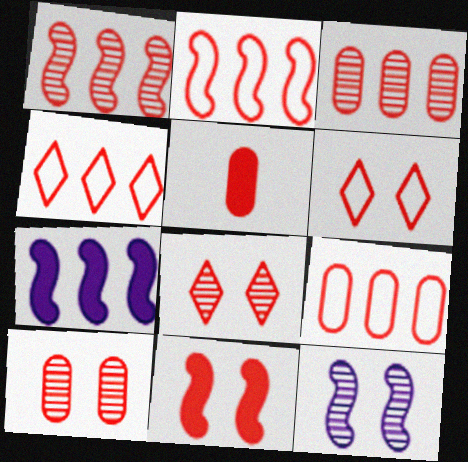[[1, 5, 6], 
[2, 4, 9], 
[2, 5, 8], 
[5, 9, 10], 
[6, 10, 11]]